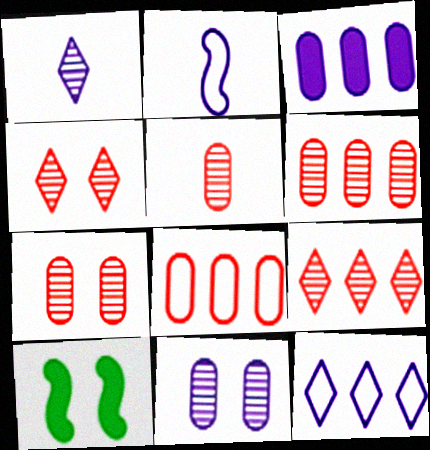[[1, 8, 10], 
[5, 6, 7], 
[5, 10, 12]]